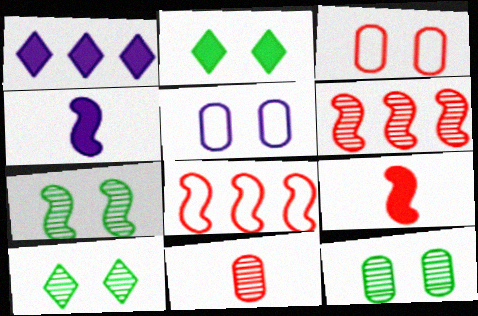[[4, 7, 8], 
[7, 10, 12]]